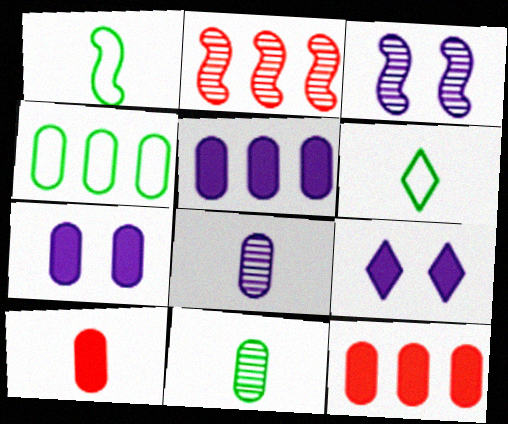[[2, 6, 7], 
[3, 6, 12]]